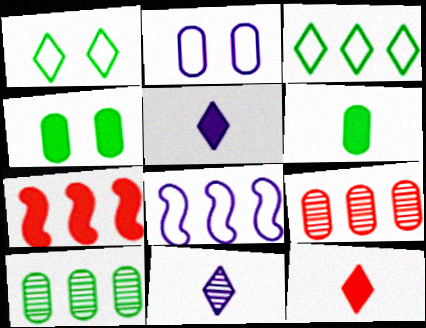[[2, 6, 9], 
[4, 5, 7]]